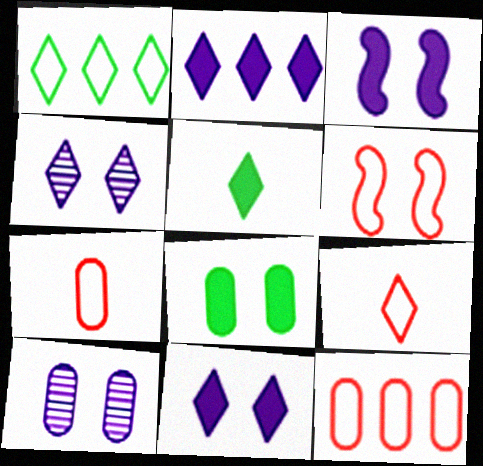[[4, 6, 8], 
[6, 9, 12]]